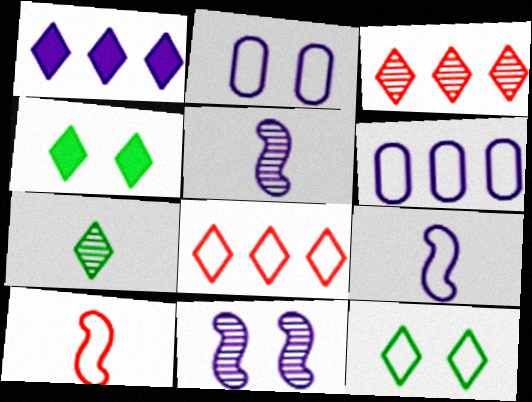[[1, 2, 5], 
[6, 10, 12]]